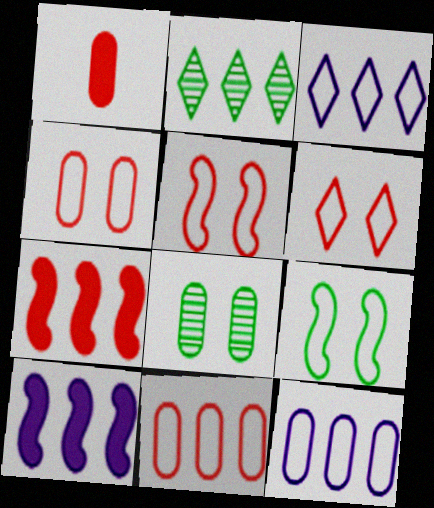[[1, 8, 12], 
[2, 7, 12], 
[2, 10, 11], 
[4, 5, 6]]